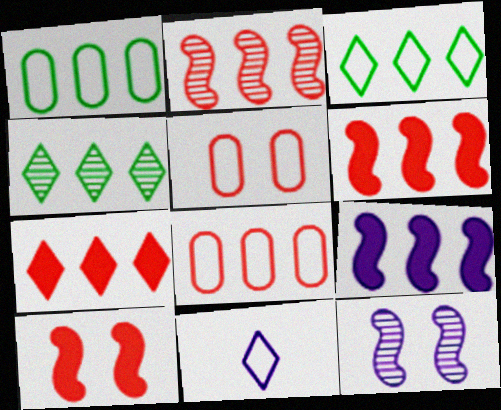[[2, 7, 8], 
[4, 8, 9]]